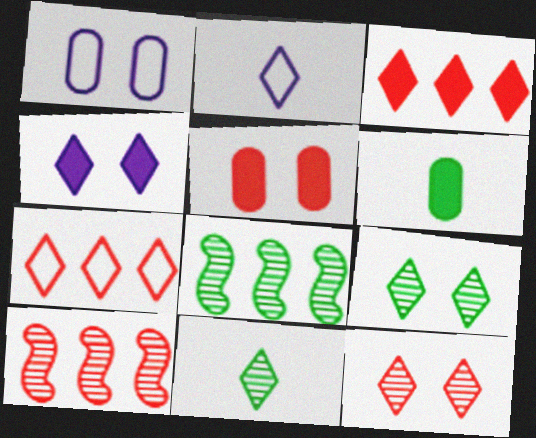[[2, 3, 9], 
[2, 5, 8], 
[4, 7, 11]]